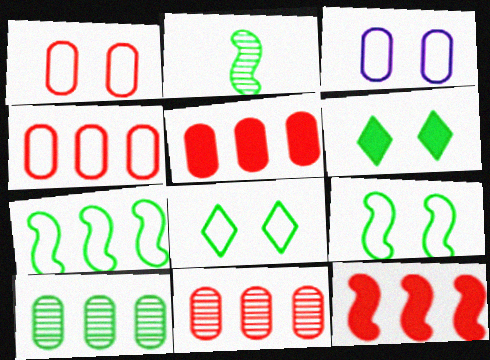[[4, 5, 11]]